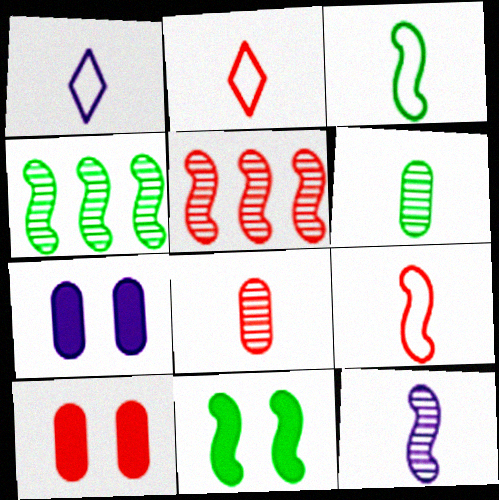[[1, 4, 10], 
[2, 4, 7], 
[2, 5, 10], 
[3, 4, 11]]